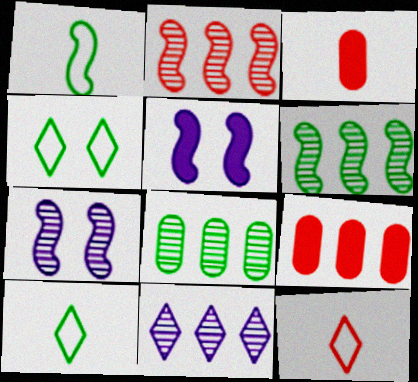[[1, 2, 5], 
[2, 8, 11], 
[5, 8, 12], 
[7, 9, 10]]